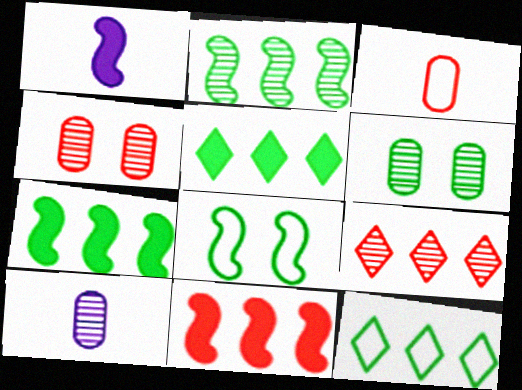[[1, 4, 12]]